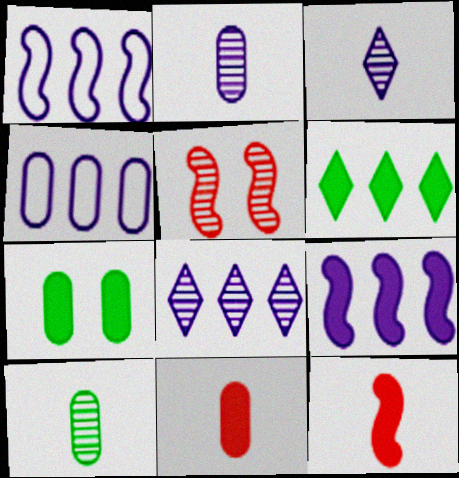[[4, 8, 9], 
[5, 8, 10]]